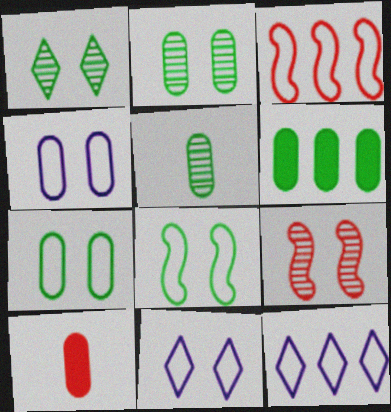[[5, 6, 7]]